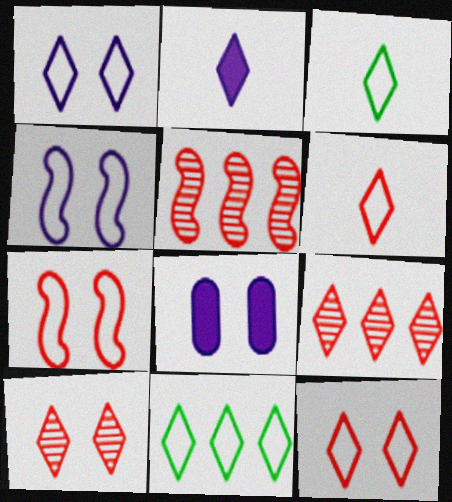[[1, 6, 11], 
[2, 10, 11], 
[3, 5, 8]]